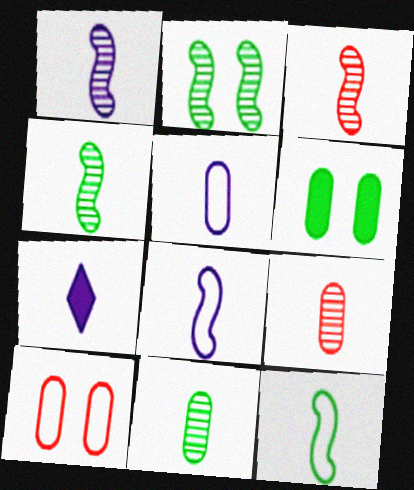[[1, 3, 4], 
[1, 5, 7], 
[7, 9, 12]]